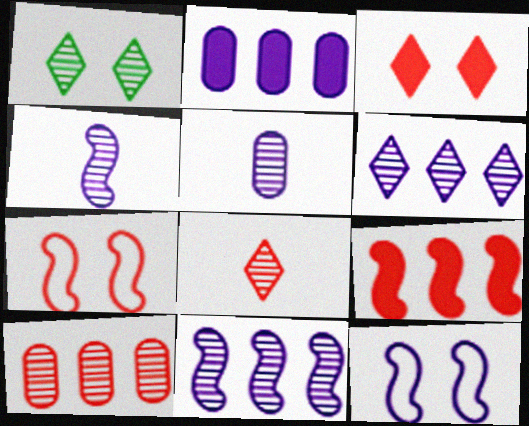[[1, 4, 10], 
[1, 6, 8]]